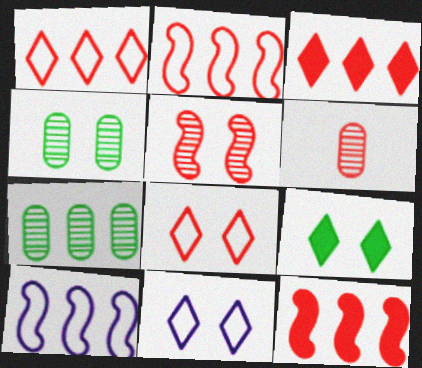[[3, 7, 10], 
[6, 8, 12], 
[6, 9, 10]]